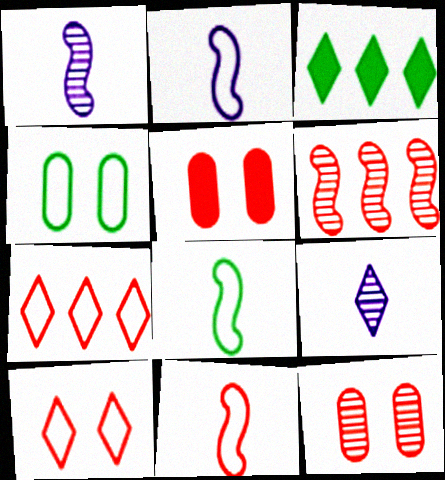[[2, 3, 12], 
[2, 4, 7], 
[2, 8, 11], 
[3, 9, 10]]